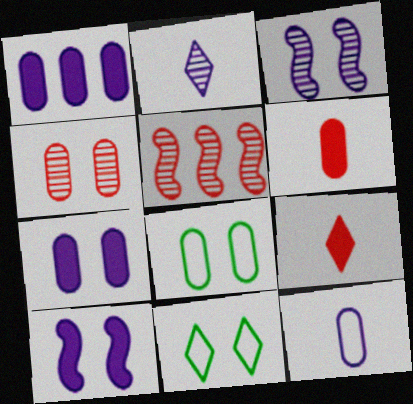[[4, 7, 8], 
[4, 10, 11]]